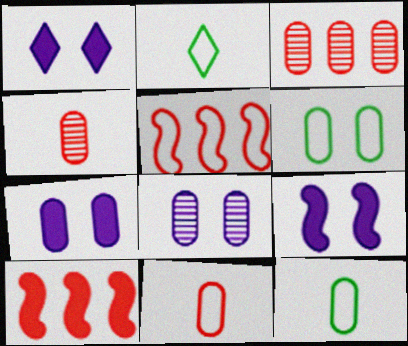[[1, 7, 9], 
[2, 3, 9], 
[2, 8, 10], 
[3, 7, 12]]